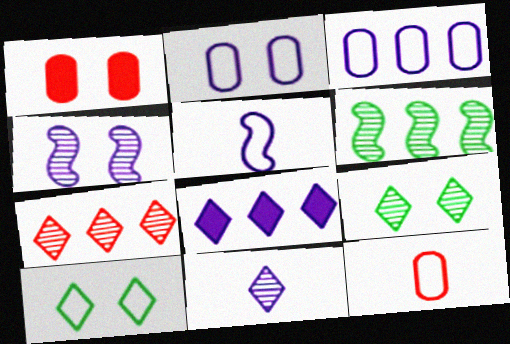[[1, 4, 10], 
[7, 9, 11]]